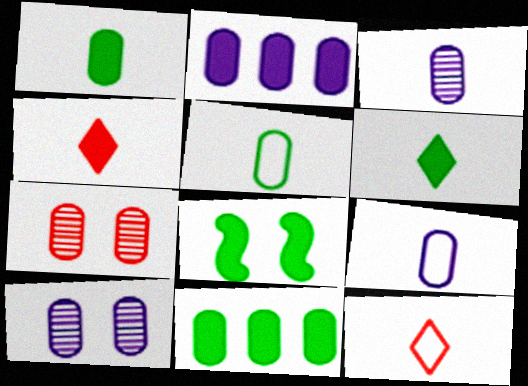[[2, 4, 8], 
[2, 5, 7], 
[2, 9, 10], 
[6, 8, 11], 
[7, 9, 11]]